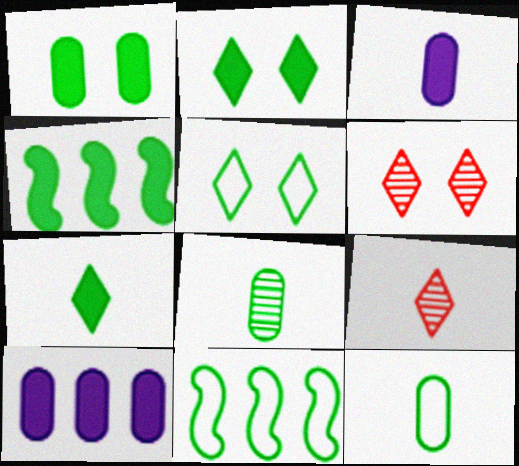[[1, 4, 7], 
[2, 8, 11], 
[3, 6, 11], 
[4, 5, 8], 
[5, 11, 12]]